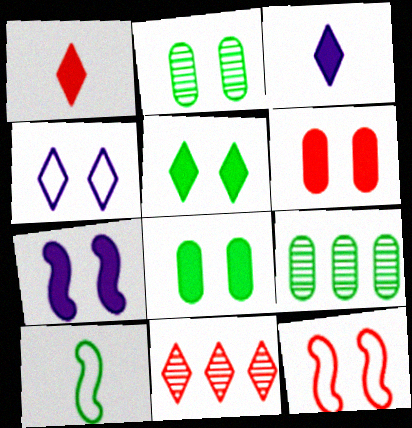[[3, 9, 12], 
[5, 6, 7], 
[5, 9, 10]]